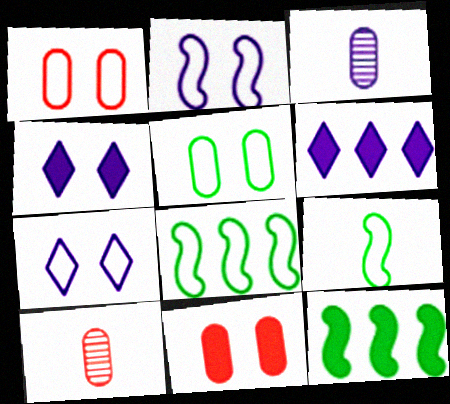[[2, 3, 6], 
[4, 8, 10], 
[7, 10, 12]]